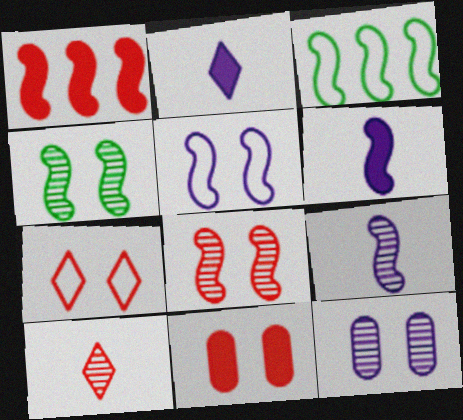[[3, 6, 8], 
[7, 8, 11]]